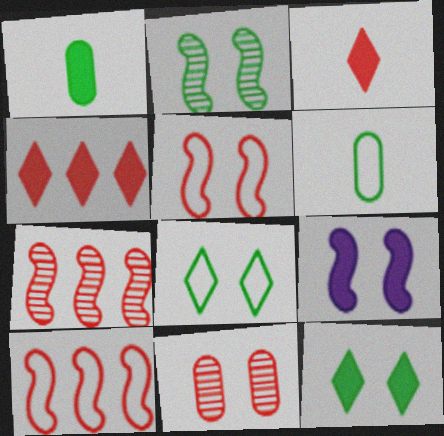[[1, 4, 9], 
[2, 5, 9], 
[3, 10, 11], 
[8, 9, 11]]